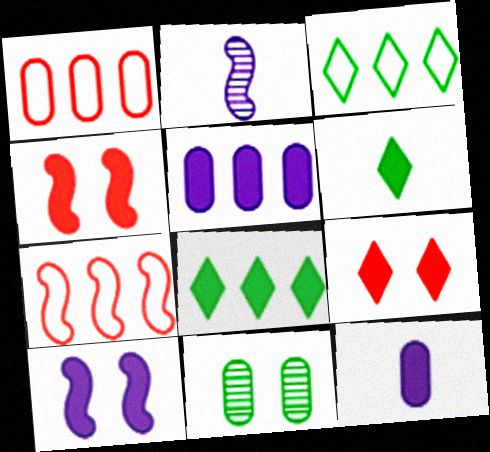[[1, 11, 12], 
[4, 5, 6], 
[4, 8, 12]]